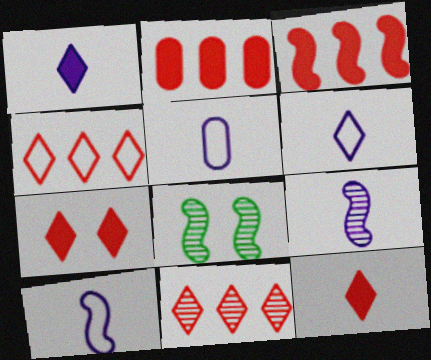[[1, 5, 9], 
[2, 6, 8], 
[3, 8, 10], 
[5, 6, 10]]